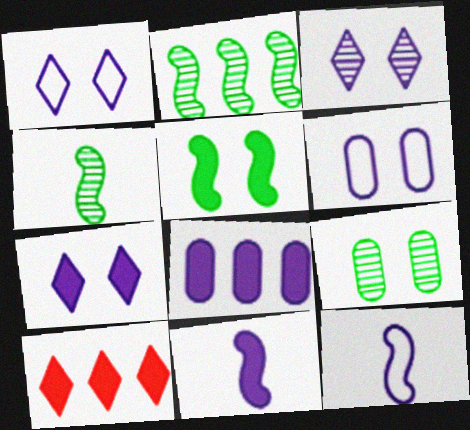[[1, 3, 7], 
[3, 8, 12], 
[4, 6, 10], 
[7, 8, 11], 
[9, 10, 12]]